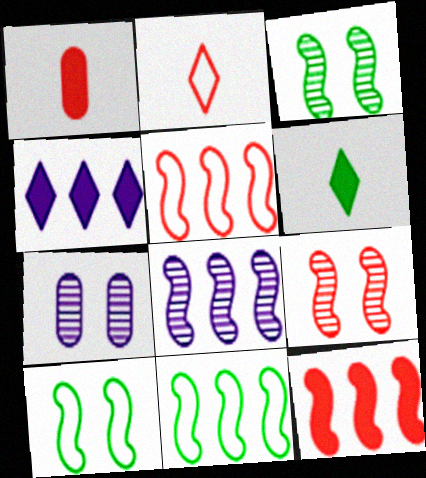[[5, 6, 7], 
[8, 11, 12]]